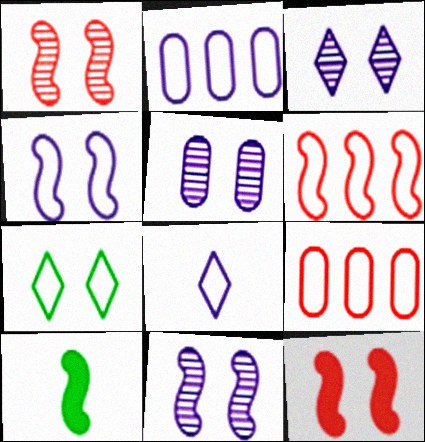[[2, 4, 8], 
[3, 5, 11], 
[3, 9, 10], 
[5, 7, 12], 
[6, 10, 11]]